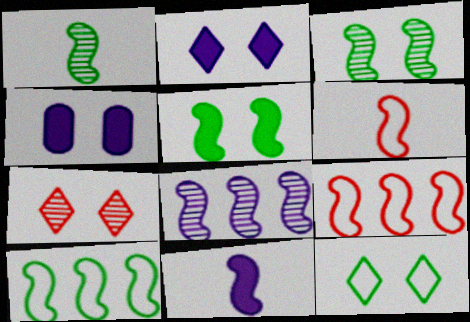[[1, 5, 10], 
[1, 6, 11], 
[2, 7, 12], 
[3, 9, 11], 
[5, 6, 8]]